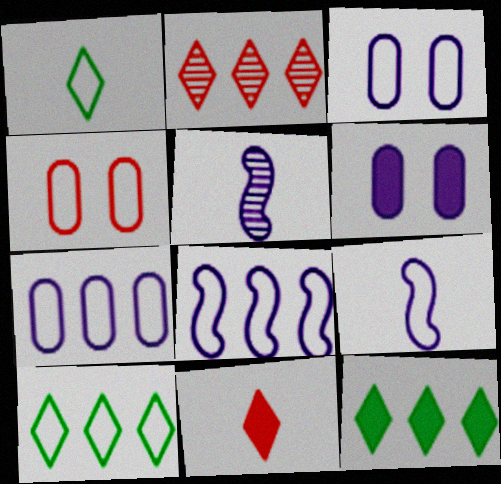[[1, 4, 8], 
[4, 5, 12], 
[4, 9, 10]]